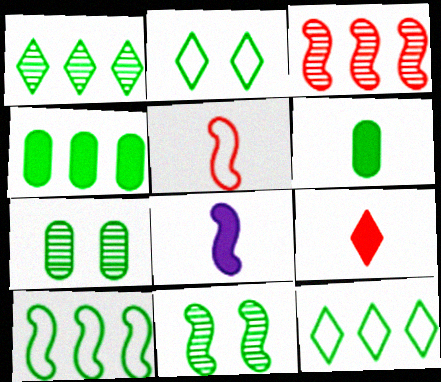[[1, 4, 10], 
[6, 8, 9], 
[6, 11, 12]]